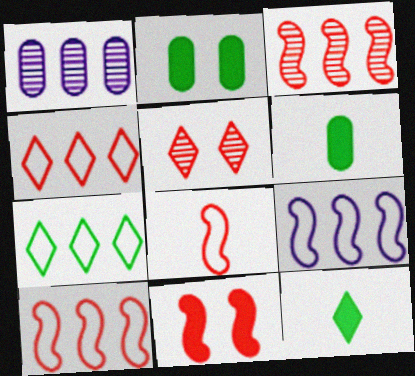[[3, 8, 11], 
[5, 6, 9]]